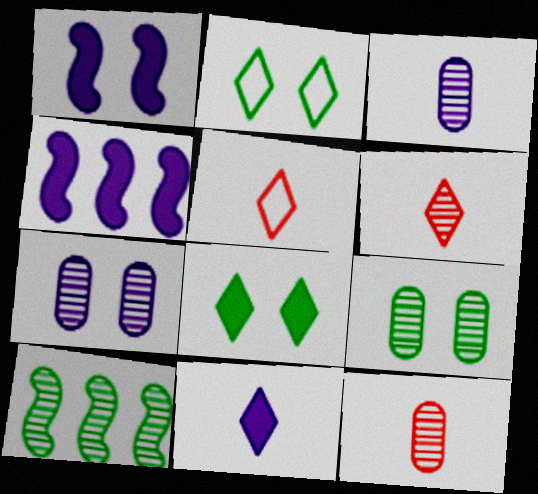[[2, 4, 12], 
[4, 5, 9], 
[6, 7, 10]]